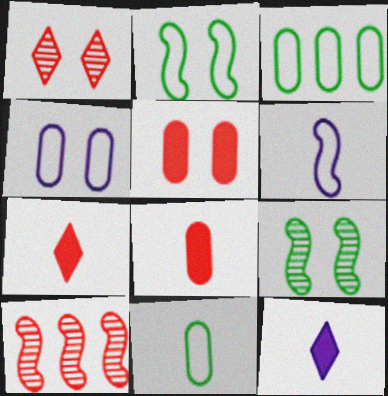[]